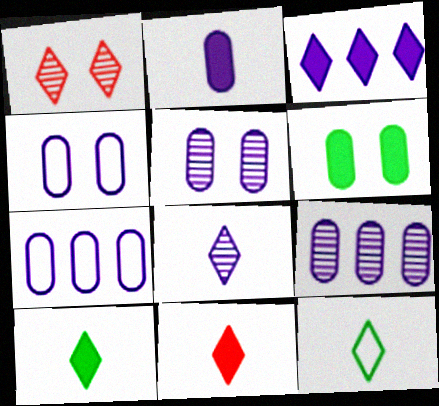[[1, 3, 12], 
[2, 4, 9], 
[2, 5, 7], 
[8, 11, 12]]